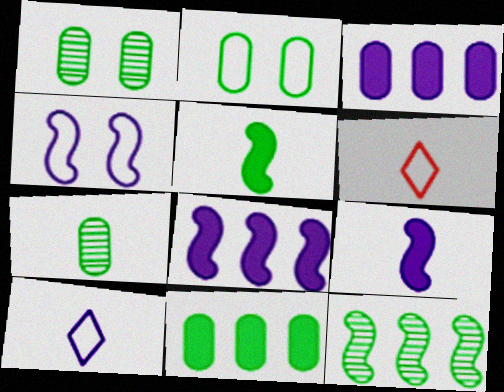[[1, 6, 8], 
[2, 7, 11], 
[6, 7, 9]]